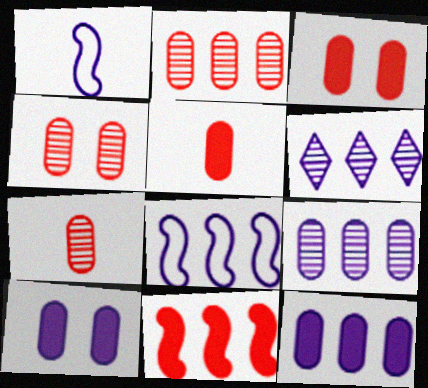[[1, 6, 10], 
[2, 4, 7], 
[6, 8, 12]]